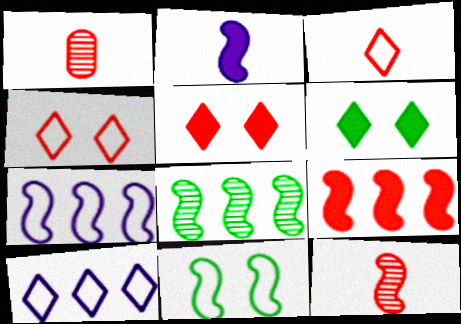[[1, 4, 9], 
[1, 6, 7], 
[7, 8, 9]]